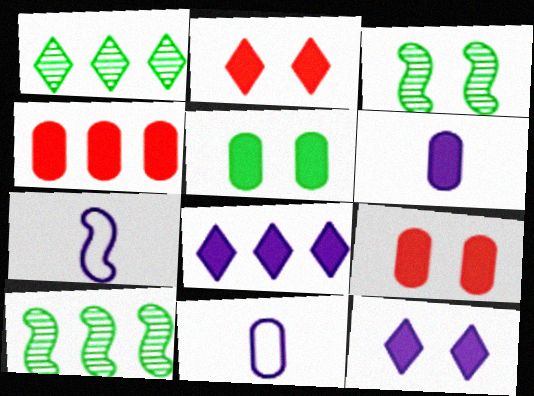[[1, 7, 9], 
[2, 10, 11], 
[4, 5, 6]]